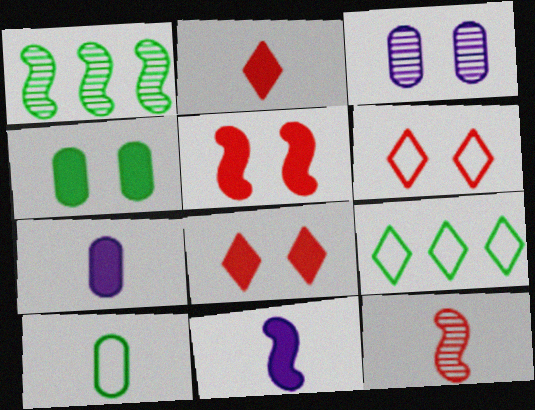[[1, 6, 7]]